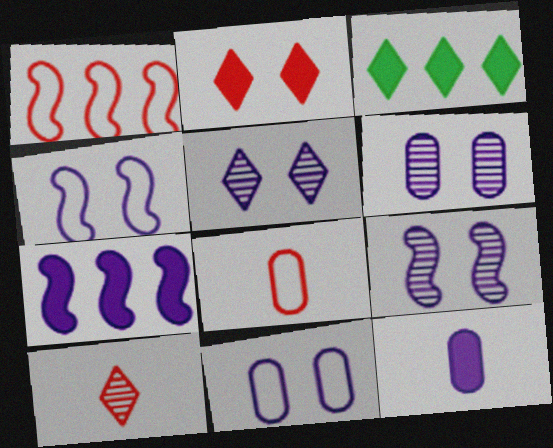[[3, 8, 9], 
[5, 6, 9]]